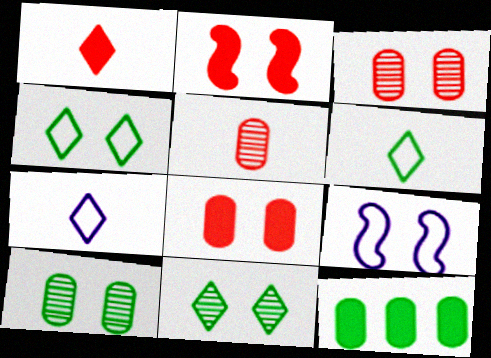[[8, 9, 11]]